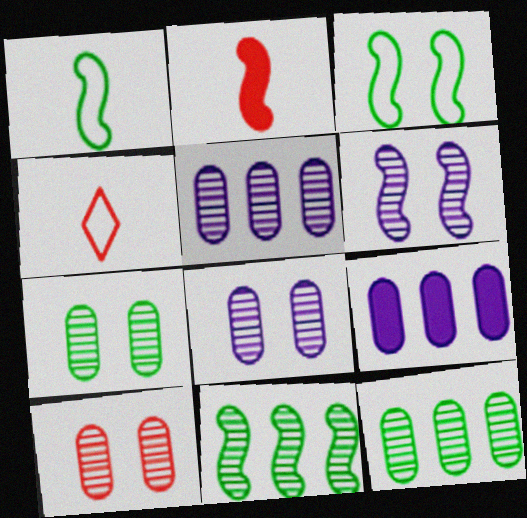[[7, 8, 10]]